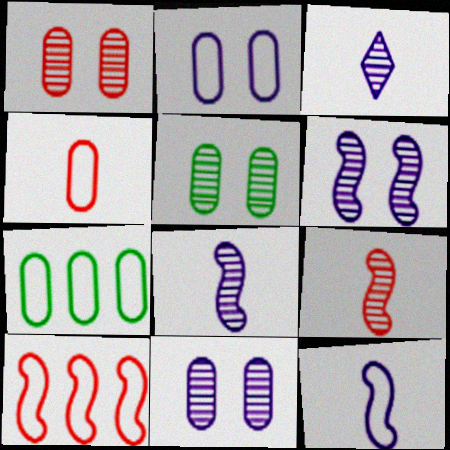[[1, 5, 11], 
[2, 4, 7]]